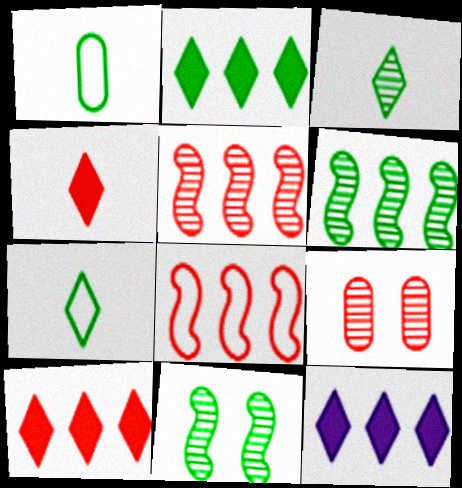[[1, 2, 11], 
[2, 10, 12], 
[4, 8, 9]]